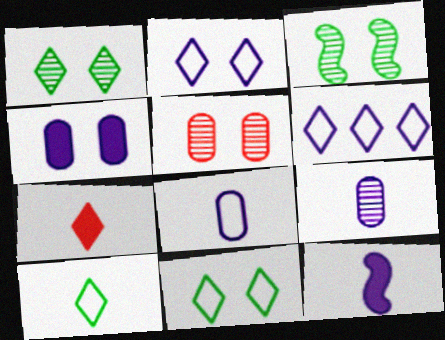[[1, 6, 7]]